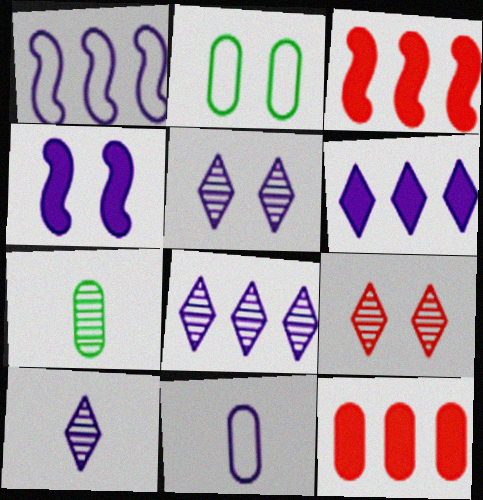[[2, 3, 10], 
[2, 4, 9], 
[4, 8, 11], 
[5, 8, 10]]